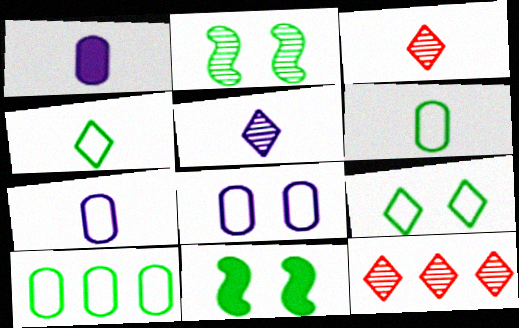[[7, 11, 12]]